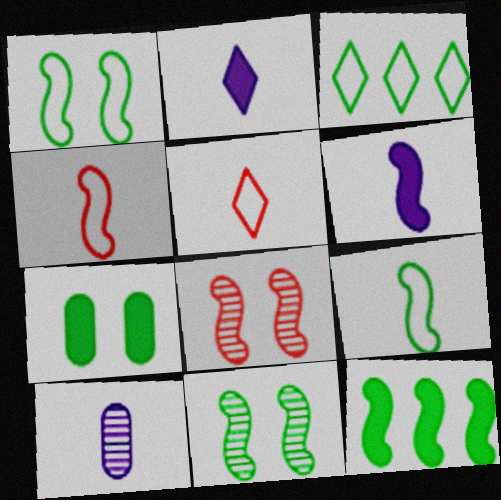[[9, 11, 12]]